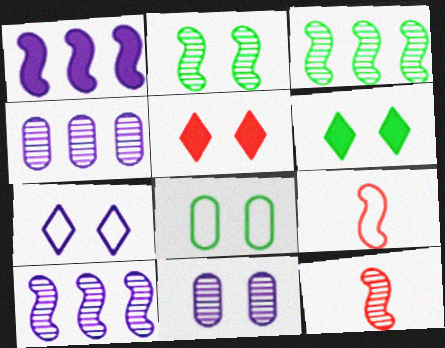[[1, 2, 9], 
[2, 6, 8], 
[2, 10, 12], 
[4, 6, 9]]